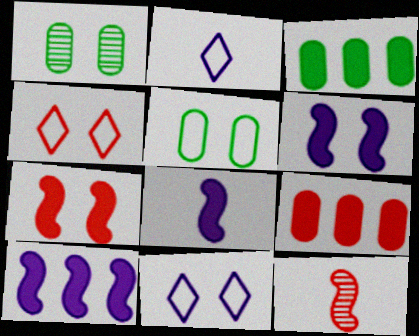[[1, 4, 6], 
[1, 7, 11], 
[3, 11, 12], 
[4, 9, 12], 
[6, 8, 10]]